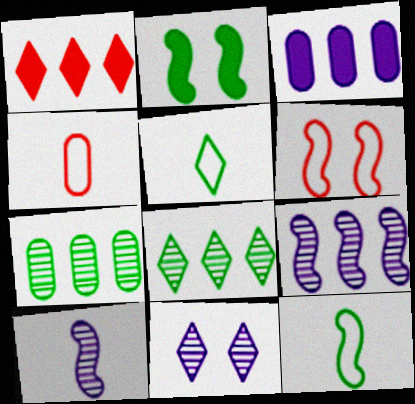[[1, 5, 11], 
[2, 5, 7]]